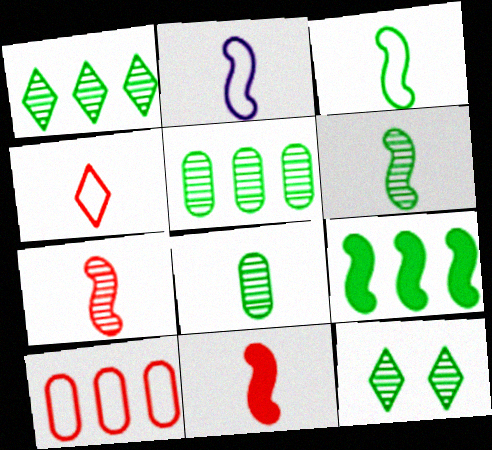[[2, 6, 11], 
[5, 6, 12]]